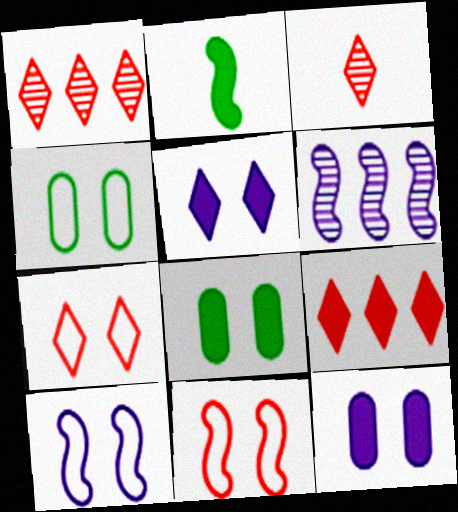[[2, 6, 11], 
[2, 9, 12], 
[3, 7, 9], 
[4, 7, 10]]